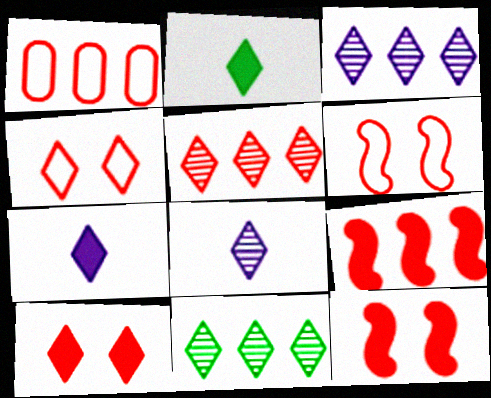[[1, 5, 9], 
[2, 3, 4], 
[3, 5, 11], 
[4, 7, 11]]